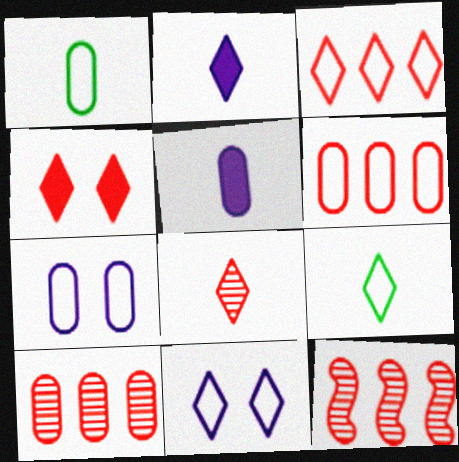[[1, 6, 7], 
[2, 8, 9], 
[3, 4, 8], 
[3, 9, 11]]